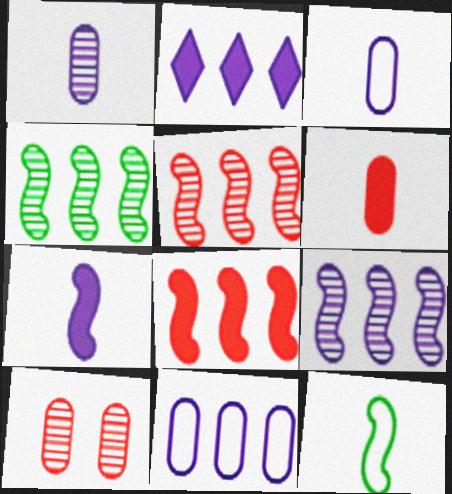[[2, 9, 11], 
[2, 10, 12], 
[4, 5, 9]]